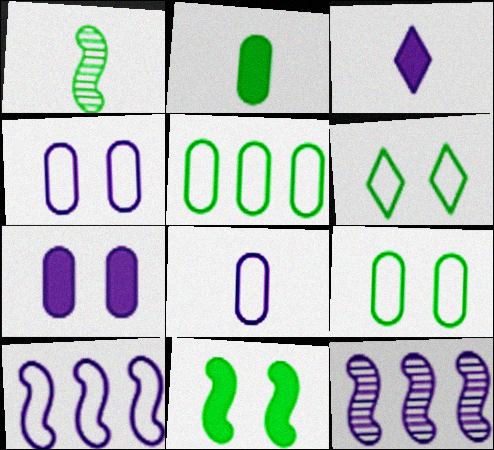[[3, 4, 12]]